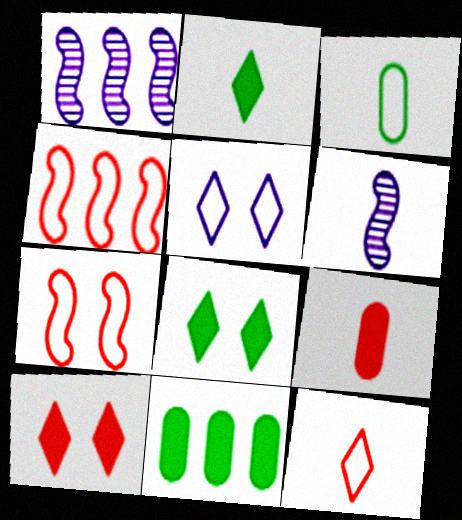[[1, 3, 10], 
[3, 4, 5]]